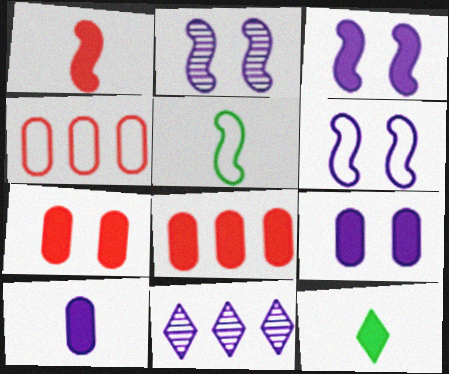[[1, 10, 12], 
[2, 3, 6], 
[2, 4, 12], 
[3, 8, 12], 
[5, 7, 11], 
[6, 10, 11]]